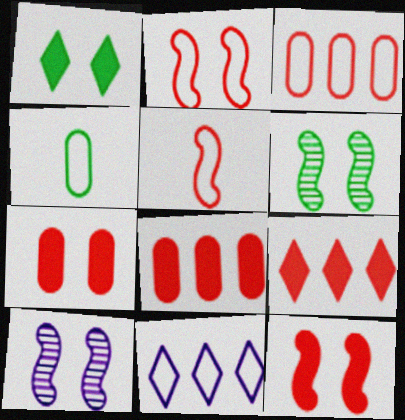[[2, 4, 11], 
[4, 9, 10]]